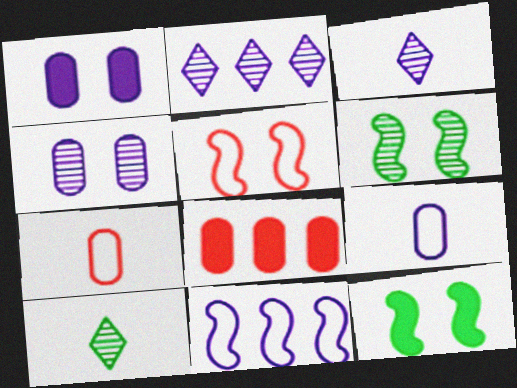[[1, 3, 11], 
[2, 7, 12]]